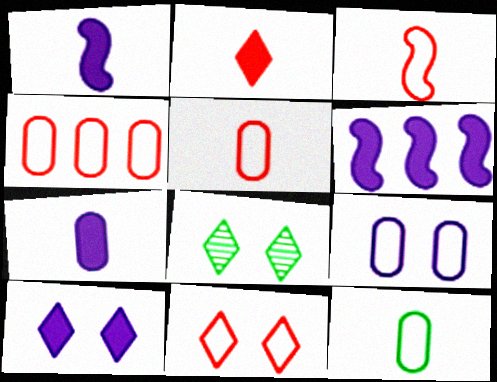[[1, 4, 8], 
[3, 4, 11], 
[4, 9, 12], 
[5, 6, 8], 
[6, 7, 10], 
[8, 10, 11]]